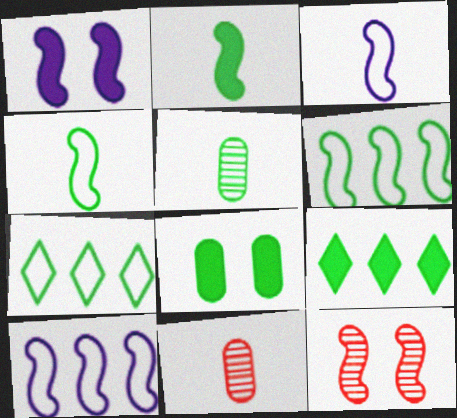[[1, 7, 11], 
[2, 8, 9], 
[2, 10, 12]]